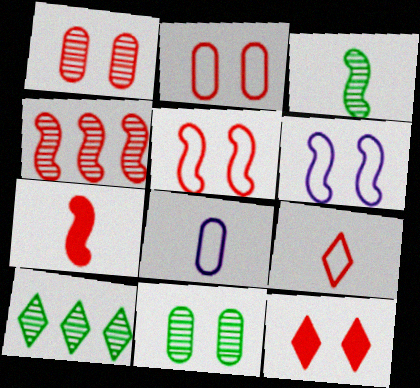[[1, 5, 12], 
[3, 10, 11], 
[4, 5, 7], 
[6, 11, 12]]